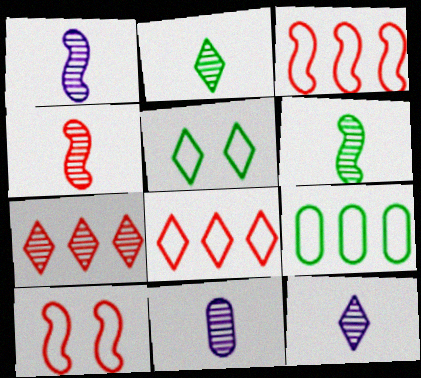[[1, 4, 6], 
[1, 11, 12], 
[2, 4, 11]]